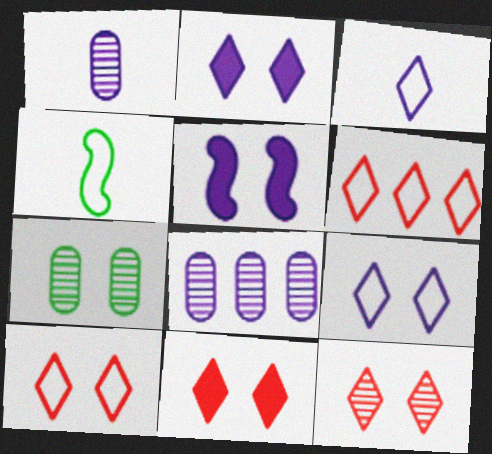[[3, 5, 8], 
[4, 8, 11], 
[5, 7, 10], 
[10, 11, 12]]